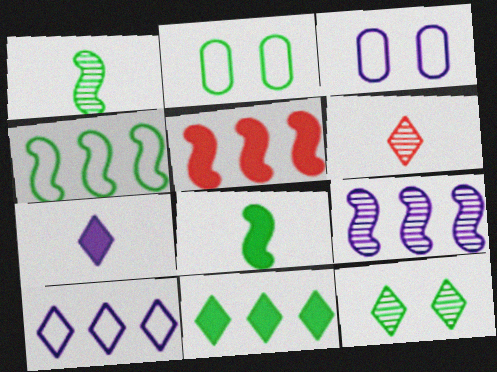[[1, 2, 11], 
[3, 7, 9], 
[4, 5, 9]]